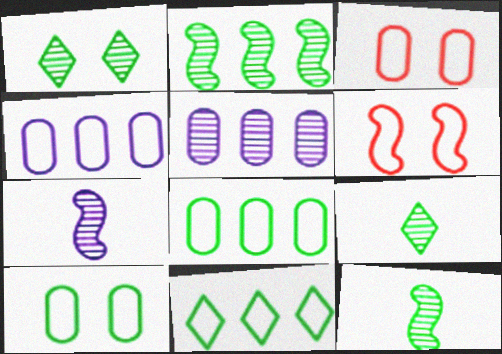[]